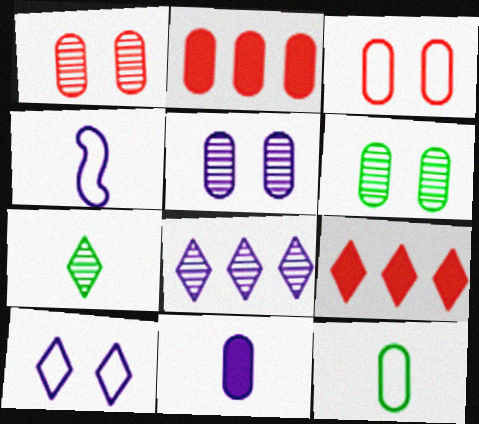[[1, 5, 6], 
[2, 5, 12], 
[4, 6, 9], 
[7, 9, 10]]